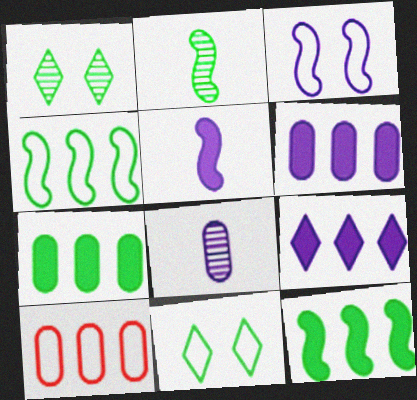[[1, 5, 10], 
[2, 7, 11], 
[3, 8, 9]]